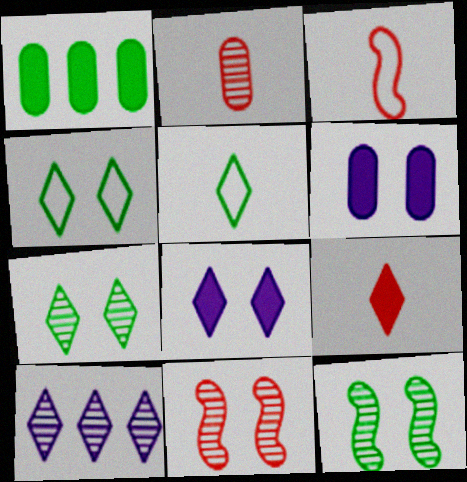[[1, 5, 12], 
[2, 3, 9], 
[2, 10, 12], 
[4, 6, 11], 
[4, 9, 10]]